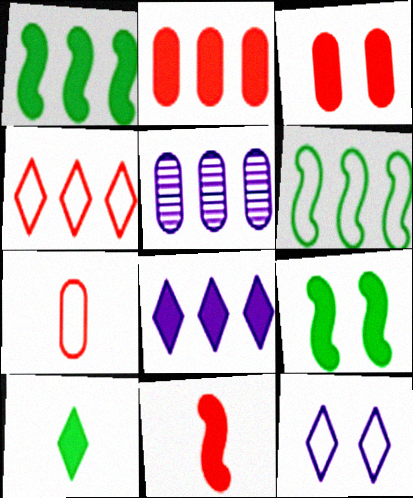[[1, 2, 8], 
[1, 4, 5], 
[6, 7, 12]]